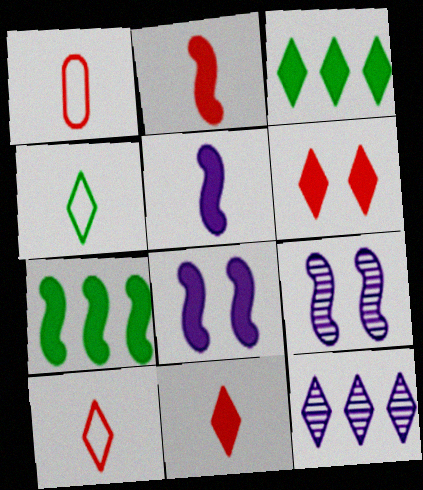[[1, 3, 9], 
[2, 7, 8], 
[4, 6, 12]]